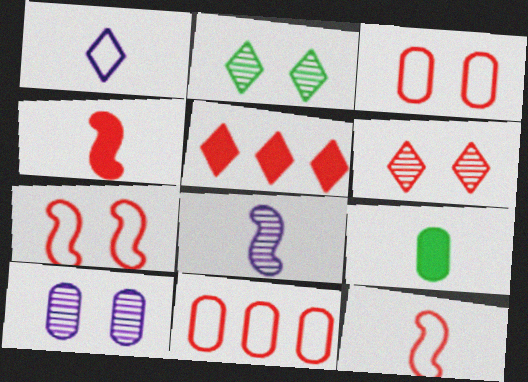[[1, 2, 5], 
[4, 6, 11], 
[9, 10, 11]]